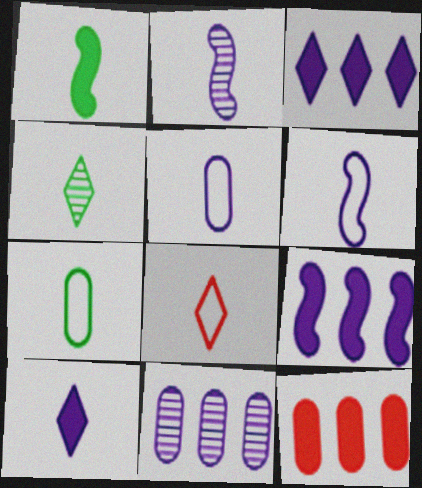[[1, 4, 7], 
[2, 5, 10], 
[4, 8, 10], 
[6, 7, 8]]